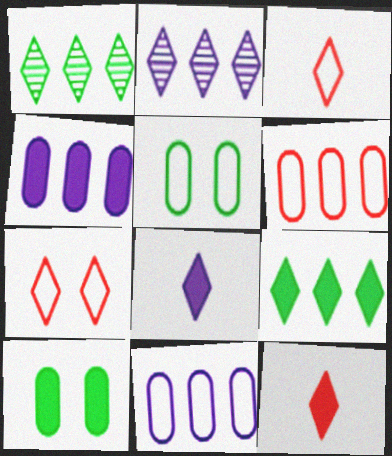[[1, 7, 8]]